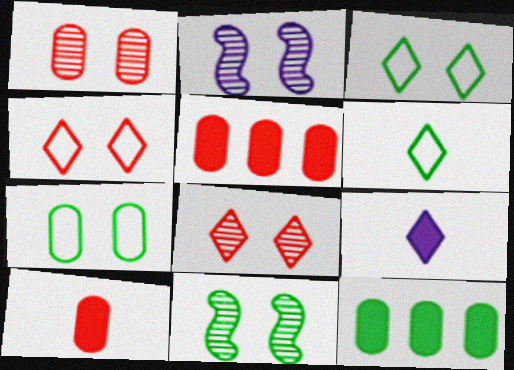[[2, 5, 6], 
[6, 11, 12]]